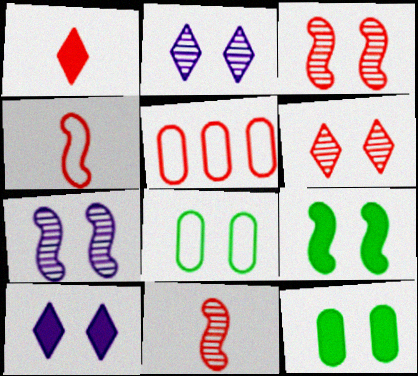[[1, 3, 5], 
[3, 8, 10]]